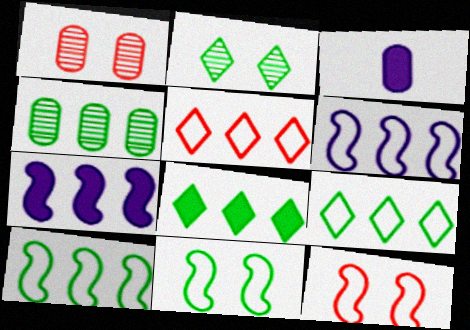[[4, 5, 7], 
[4, 8, 10]]